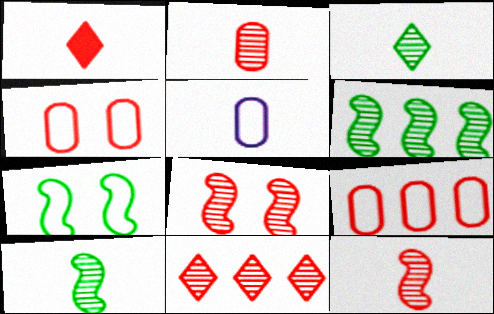[[1, 5, 10], 
[1, 8, 9], 
[2, 8, 11]]